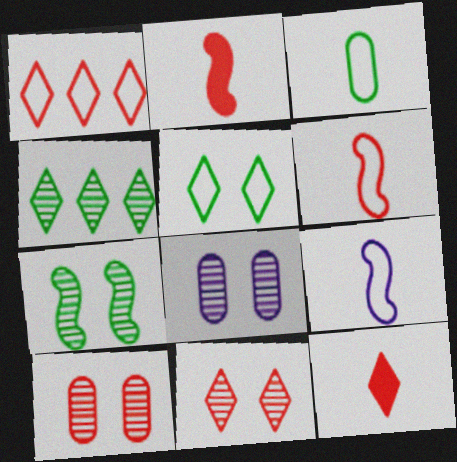[[1, 2, 10], 
[1, 11, 12], 
[7, 8, 11]]